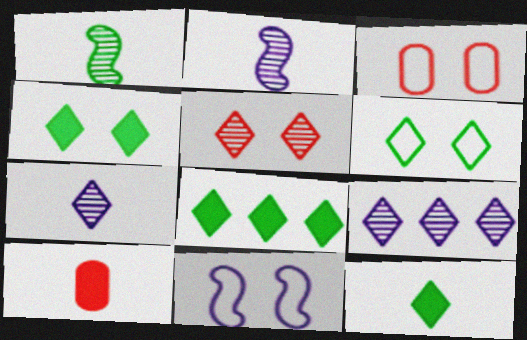[[2, 3, 8], 
[3, 6, 11], 
[4, 8, 12]]